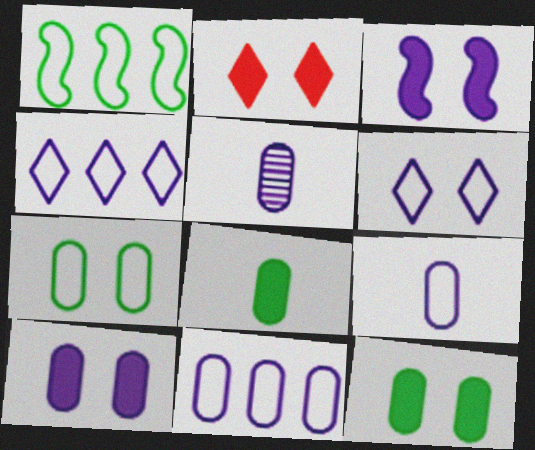[[1, 2, 5], 
[2, 3, 12], 
[3, 4, 5], 
[5, 10, 11]]